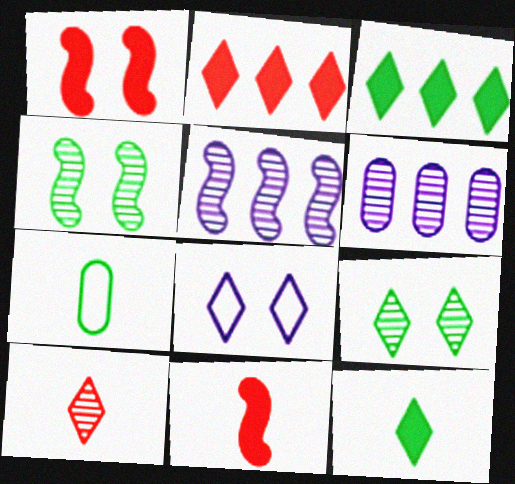[[3, 4, 7], 
[3, 8, 10], 
[4, 6, 10]]